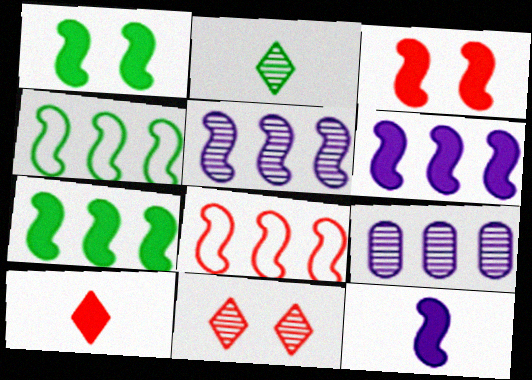[[3, 7, 12], 
[5, 7, 8]]